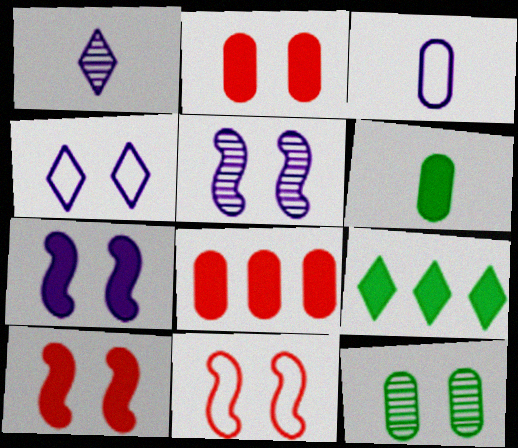[[3, 8, 12], 
[4, 10, 12]]